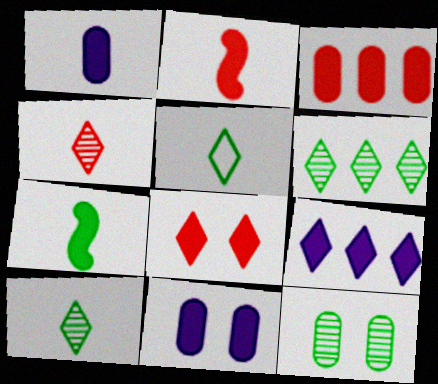[[2, 3, 8]]